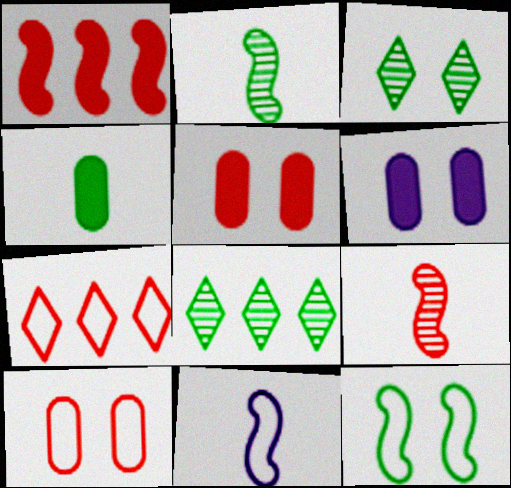[[2, 6, 7], 
[4, 8, 12], 
[5, 7, 9], 
[5, 8, 11]]